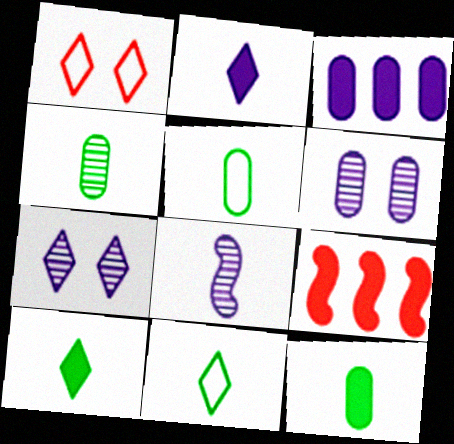[[4, 5, 12], 
[5, 7, 9], 
[6, 9, 11]]